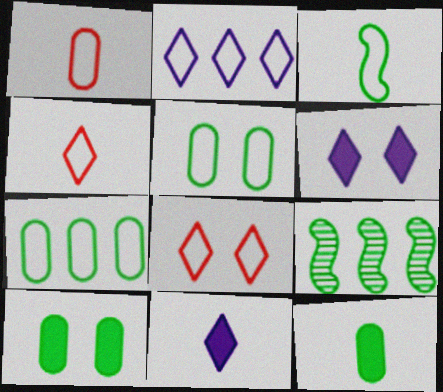[[1, 6, 9]]